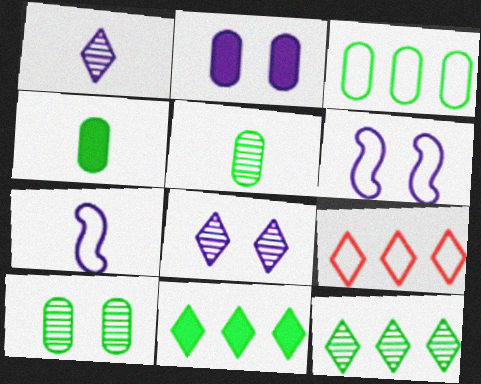[[2, 6, 8], 
[3, 4, 10]]